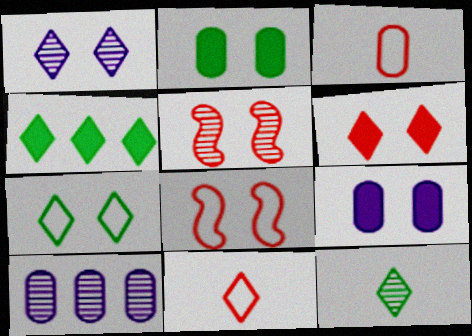[[1, 2, 8], 
[1, 4, 11], 
[1, 6, 7], 
[2, 3, 10], 
[4, 7, 12], 
[5, 7, 9], 
[5, 10, 12]]